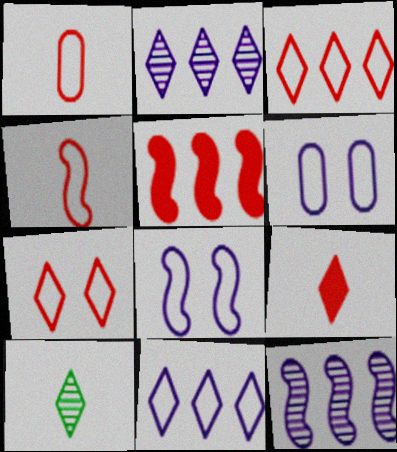[[5, 6, 10]]